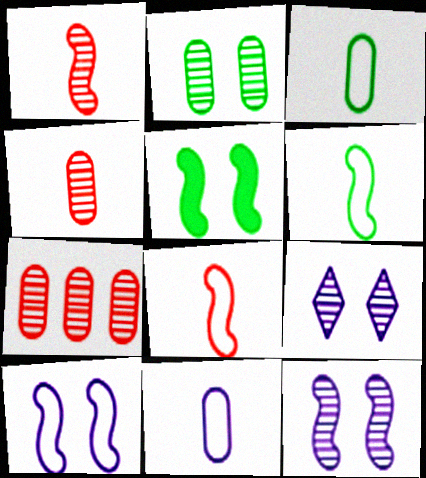[]